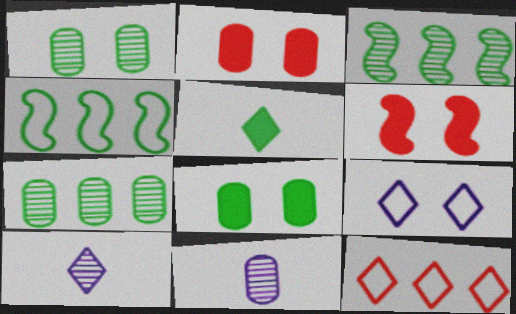[[1, 4, 5], 
[1, 6, 9], 
[2, 4, 10]]